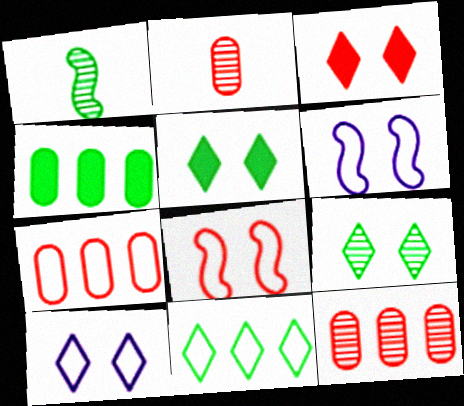[[3, 9, 10]]